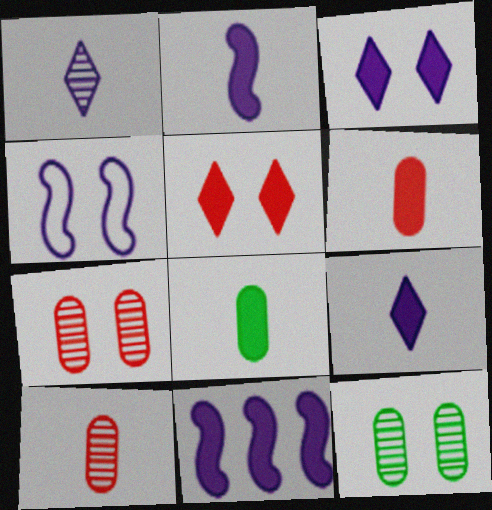[[4, 5, 12], 
[5, 8, 11]]